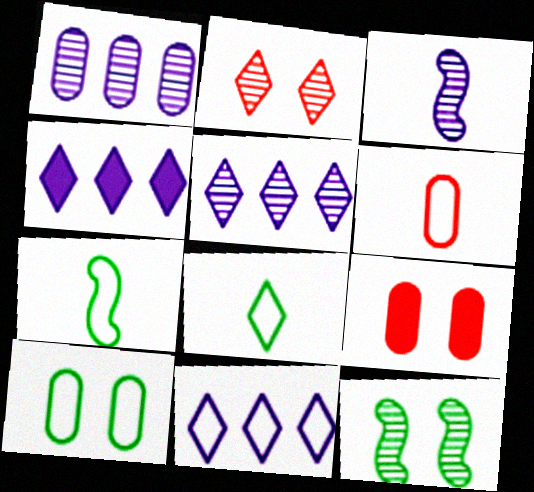[[2, 4, 8], 
[4, 5, 11], 
[4, 6, 12], 
[5, 7, 9]]